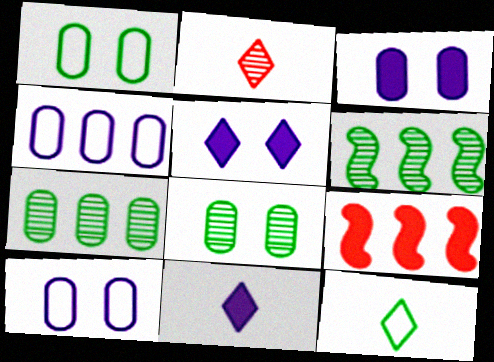[[2, 11, 12]]